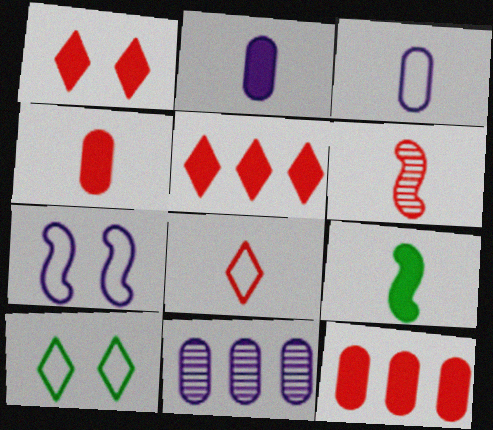[[4, 6, 8]]